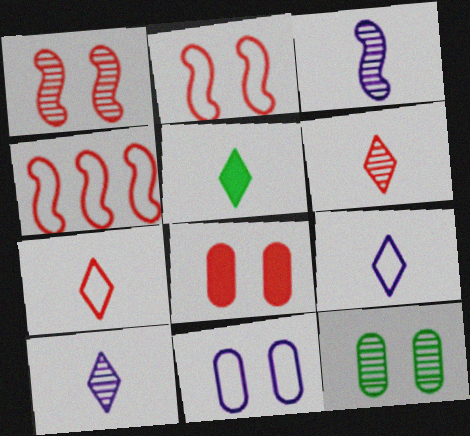[[4, 6, 8], 
[5, 6, 9], 
[5, 7, 10], 
[8, 11, 12]]